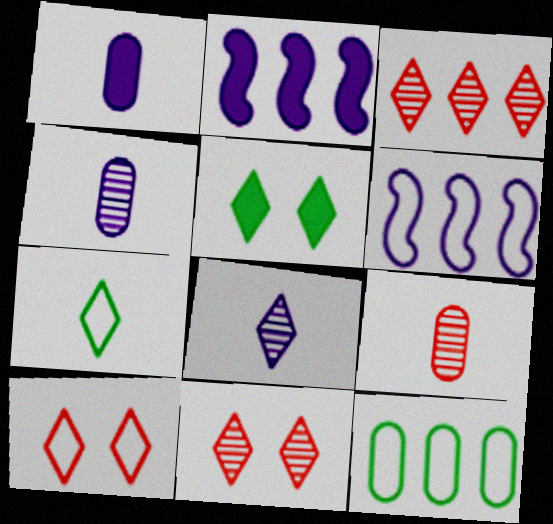[[2, 3, 12], 
[5, 6, 9]]